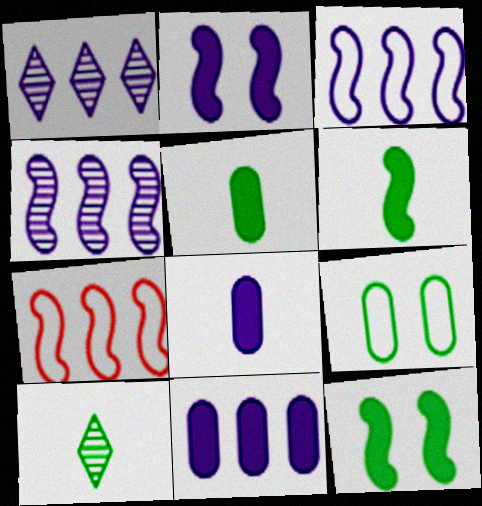[[1, 3, 11]]